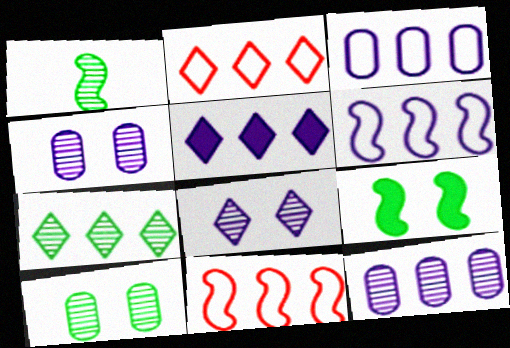[[1, 7, 10], 
[2, 5, 7], 
[5, 6, 12]]